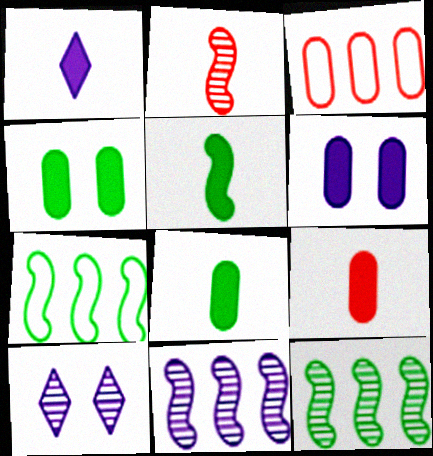[[1, 5, 9], 
[3, 5, 10], 
[7, 9, 10]]